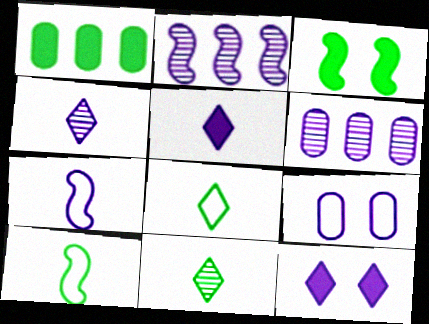[[2, 5, 9], 
[6, 7, 12]]